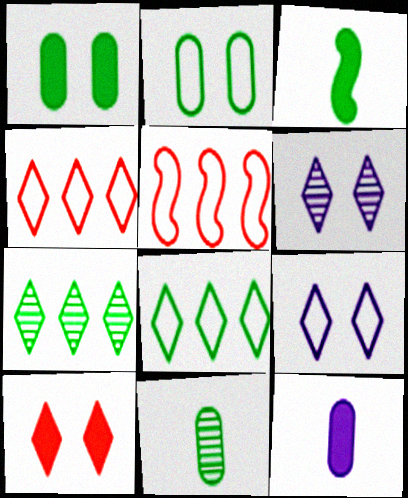[[2, 3, 7]]